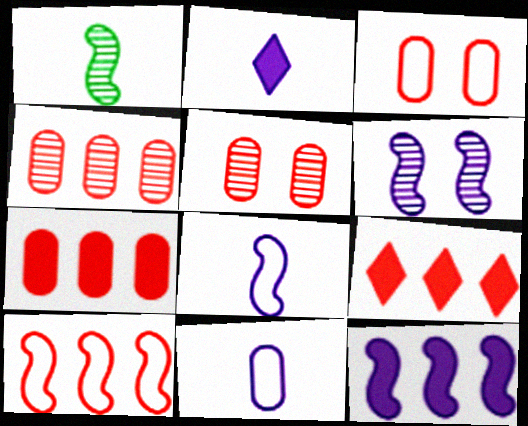[[4, 9, 10], 
[6, 8, 12]]